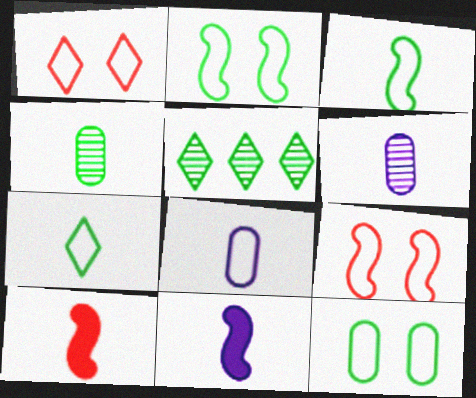[[6, 7, 10]]